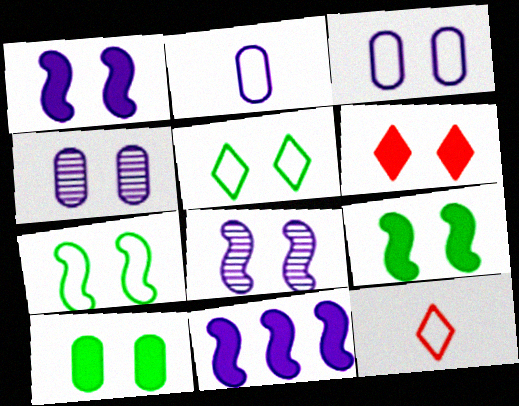[[1, 6, 10], 
[4, 6, 7]]